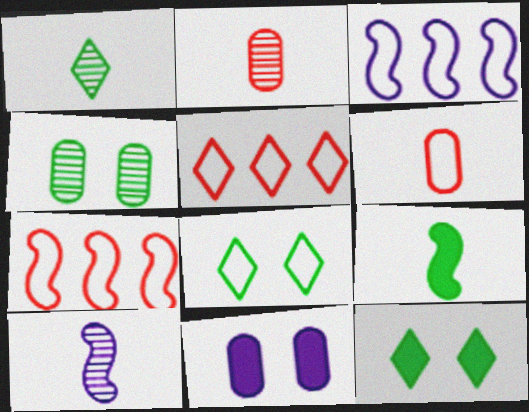[[1, 2, 10], 
[1, 7, 11], 
[2, 3, 12], 
[3, 6, 8]]